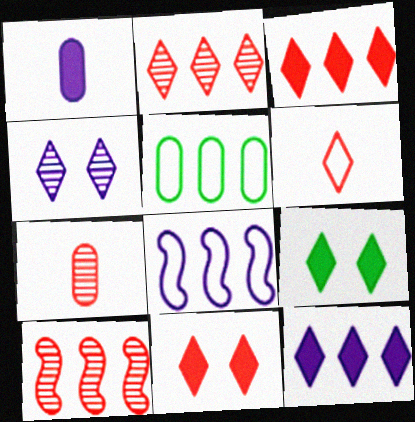[[1, 4, 8], 
[2, 6, 11], 
[5, 10, 12], 
[7, 8, 9]]